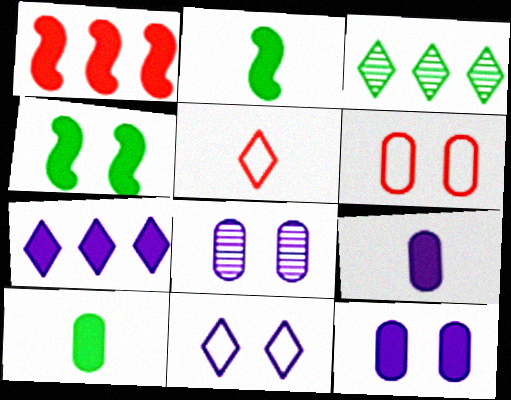[]